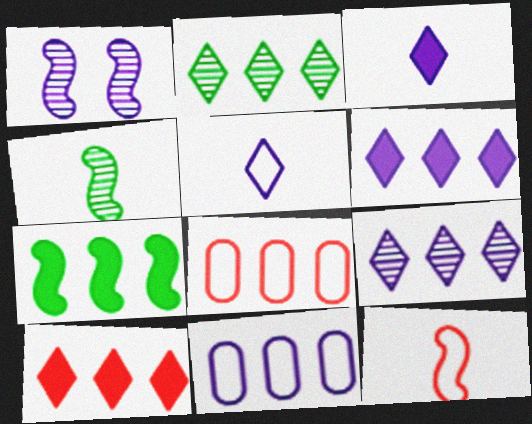[[1, 3, 11], 
[1, 7, 12], 
[7, 8, 9]]